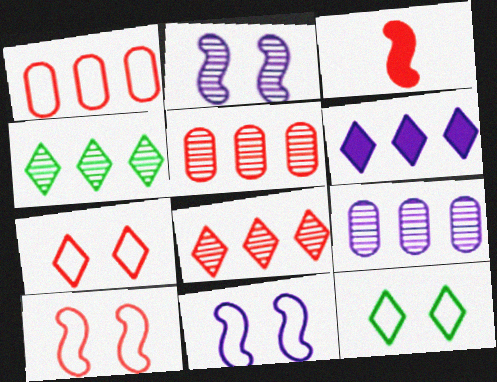[[3, 5, 7], 
[3, 9, 12]]